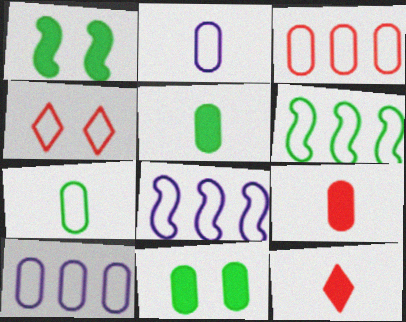[[2, 4, 6], 
[4, 7, 8]]